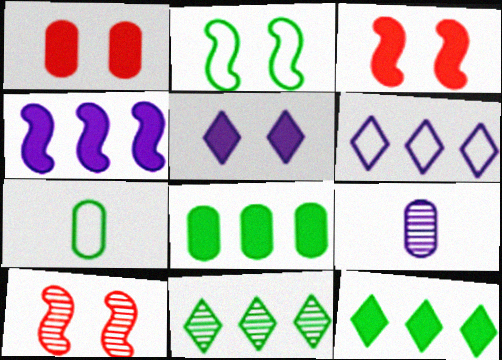[[9, 10, 11]]